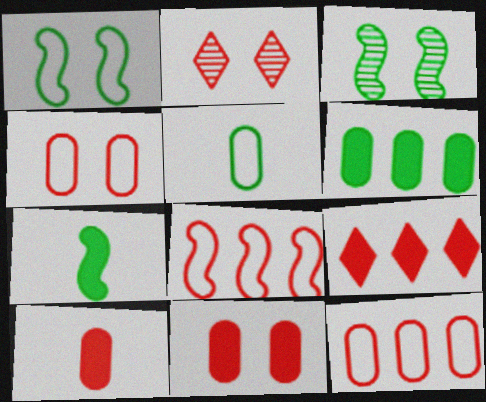[[2, 8, 10]]